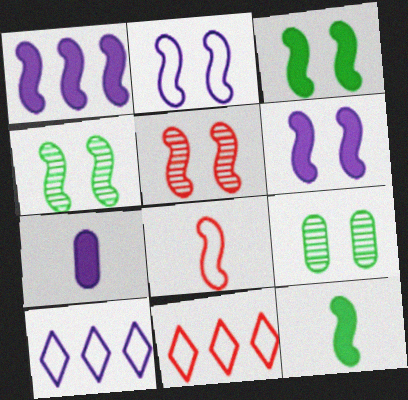[[1, 4, 8], 
[2, 3, 5], 
[4, 7, 11]]